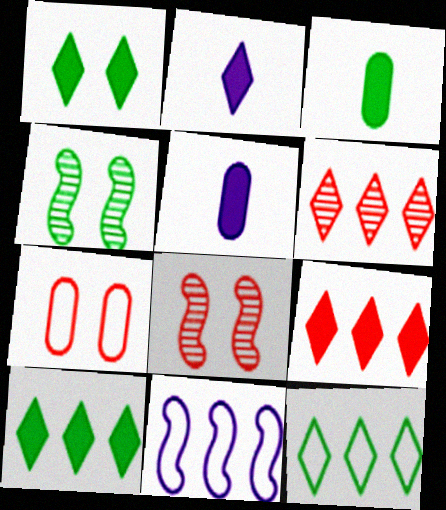[[1, 2, 9], 
[3, 4, 12], 
[5, 8, 12]]